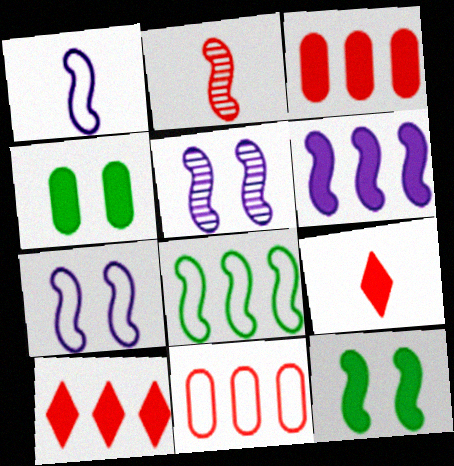[[1, 5, 6], 
[4, 6, 9]]